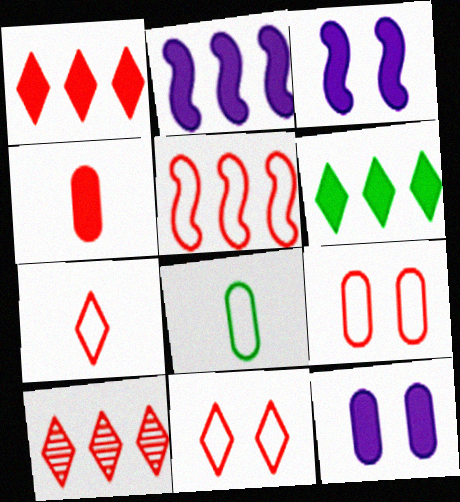[[3, 4, 6], 
[3, 8, 10], 
[5, 7, 9]]